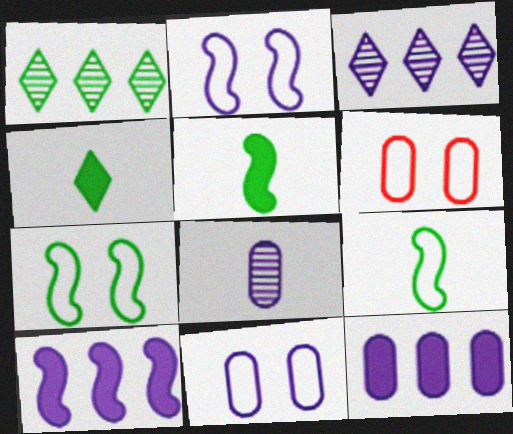[[3, 5, 6], 
[8, 11, 12]]